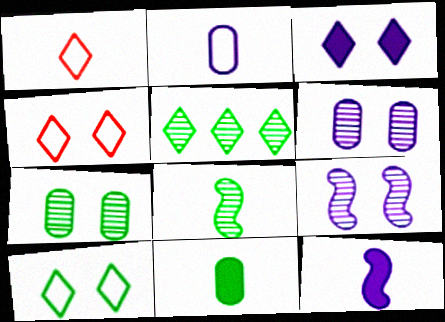[[1, 3, 5], 
[5, 7, 8]]